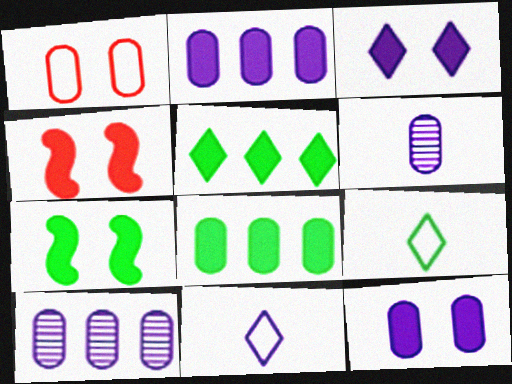[[1, 6, 8], 
[4, 9, 10]]